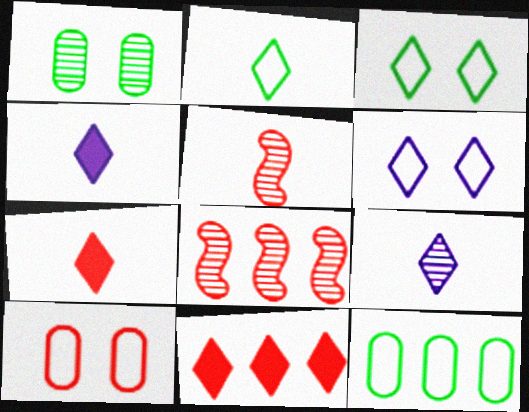[[1, 8, 9], 
[2, 7, 9], 
[3, 9, 11], 
[5, 10, 11], 
[7, 8, 10]]